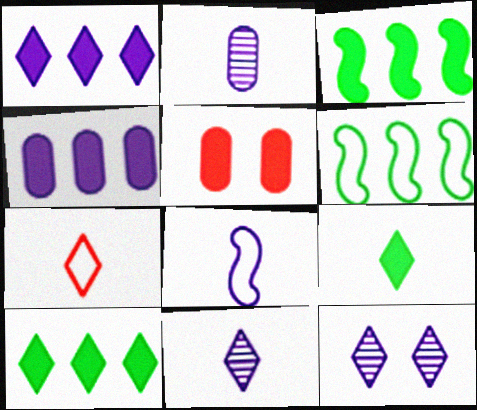[[4, 8, 12], 
[5, 6, 11], 
[7, 9, 11], 
[7, 10, 12]]